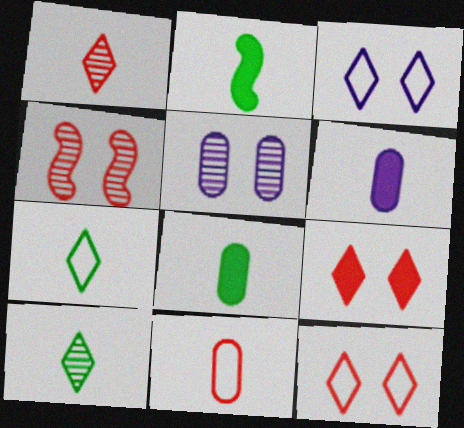[]